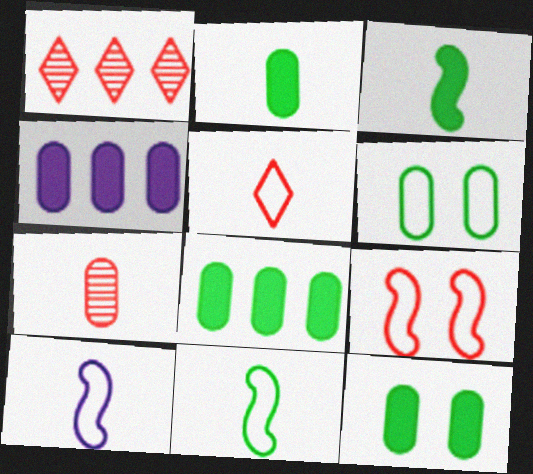[[1, 10, 12], 
[2, 8, 12], 
[4, 6, 7]]